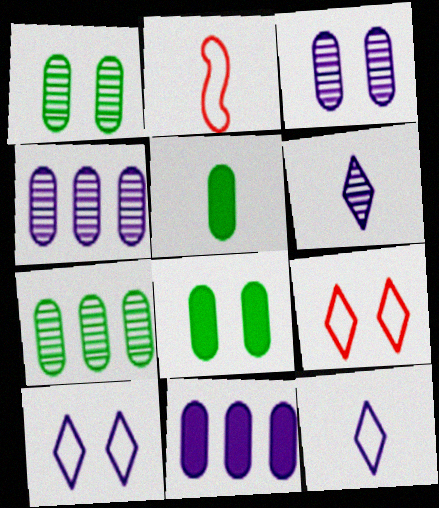[[2, 5, 6]]